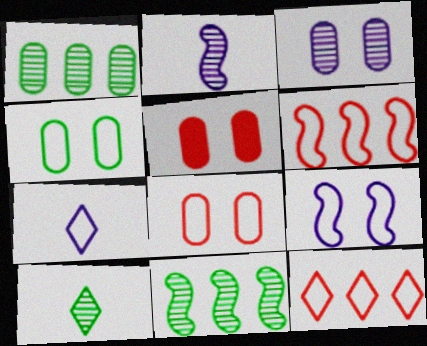[[3, 4, 5], 
[4, 6, 7], 
[5, 7, 11]]